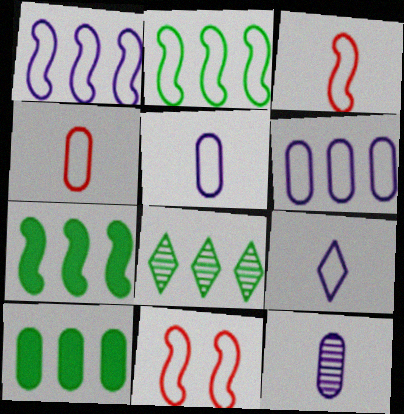[[2, 8, 10]]